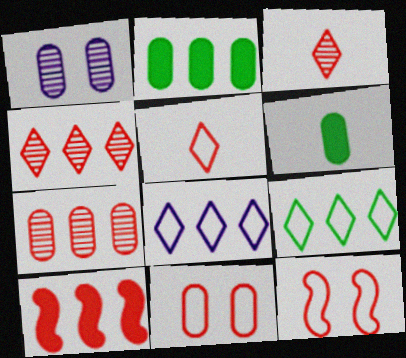[[3, 10, 11]]